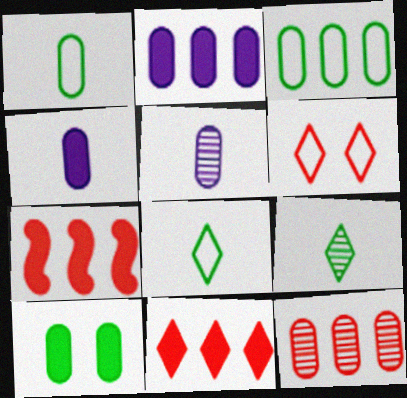[[2, 3, 12]]